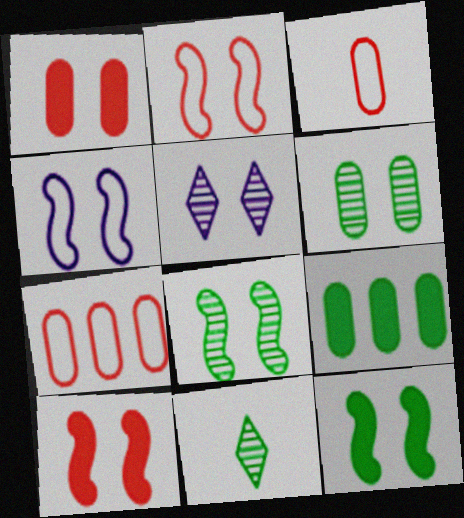[[4, 8, 10]]